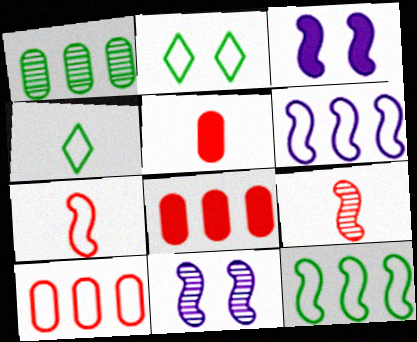[[3, 9, 12], 
[4, 8, 11]]